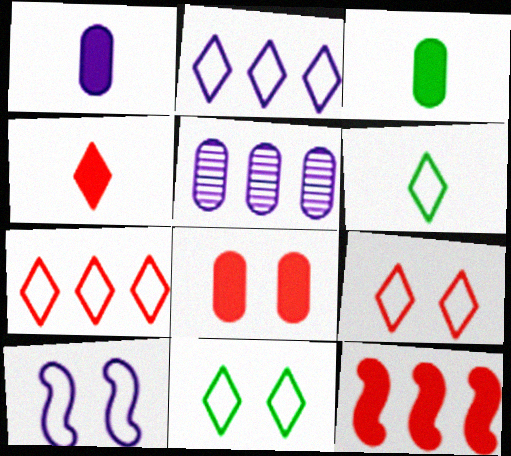[[2, 6, 9], 
[4, 8, 12]]